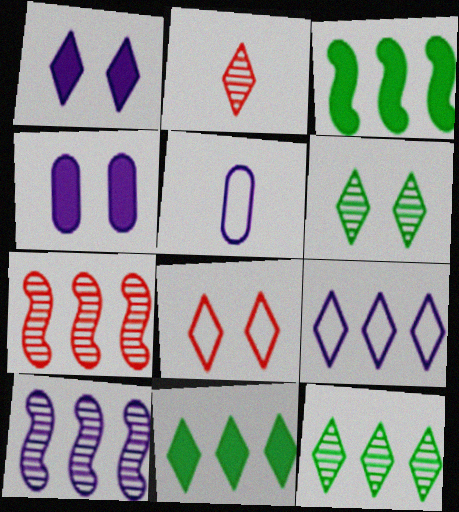[[1, 5, 10], 
[1, 6, 8]]